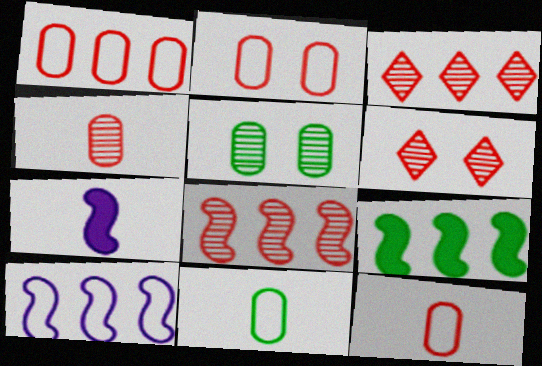[[1, 2, 12], 
[4, 6, 8], 
[8, 9, 10]]